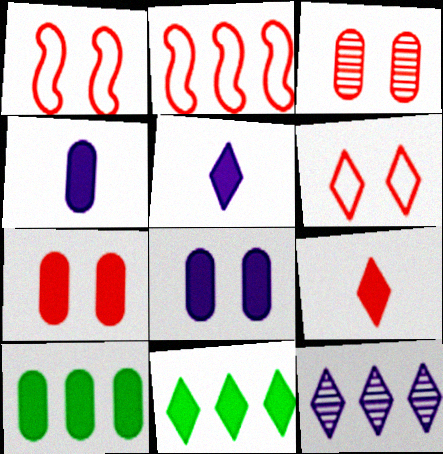[[2, 3, 9], 
[2, 10, 12], 
[4, 7, 10]]